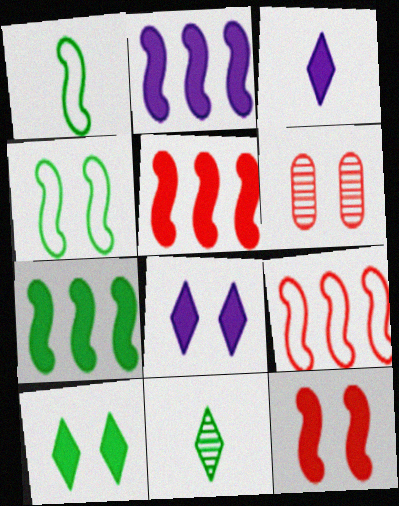[[2, 5, 7], 
[4, 6, 8]]